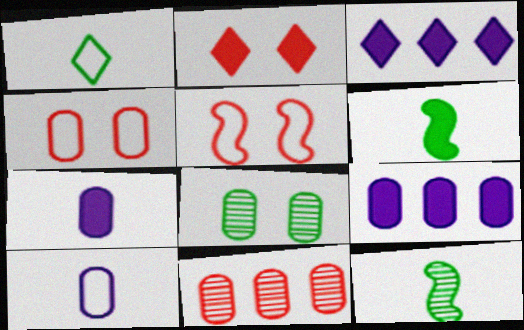[[2, 6, 9], 
[3, 4, 12]]